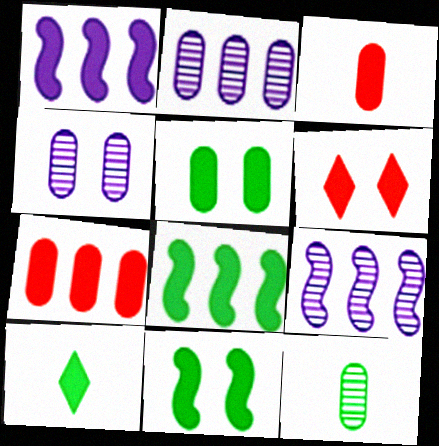[[5, 8, 10]]